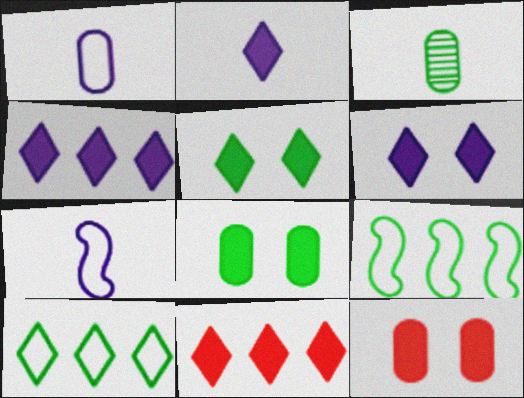[[2, 4, 6], 
[2, 5, 11], 
[3, 5, 9]]